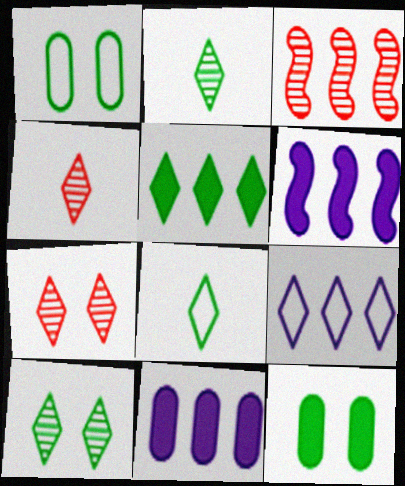[[1, 4, 6], 
[5, 8, 10]]